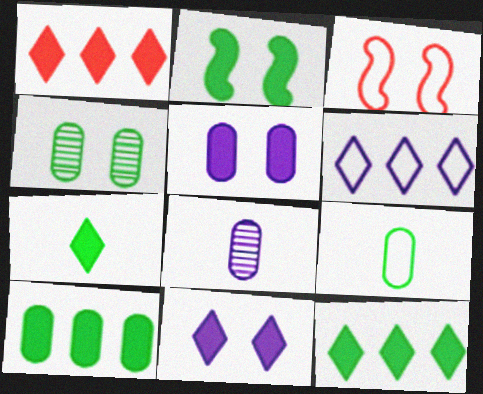[[1, 7, 11], 
[2, 7, 10], 
[3, 4, 11], 
[3, 6, 9], 
[3, 8, 12], 
[4, 9, 10]]